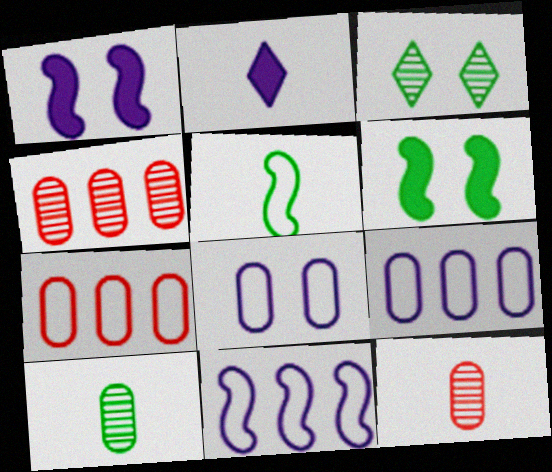[[2, 5, 12]]